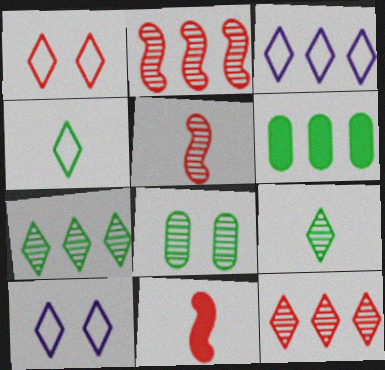[[1, 3, 4], 
[2, 3, 6], 
[3, 8, 11], 
[5, 6, 10]]